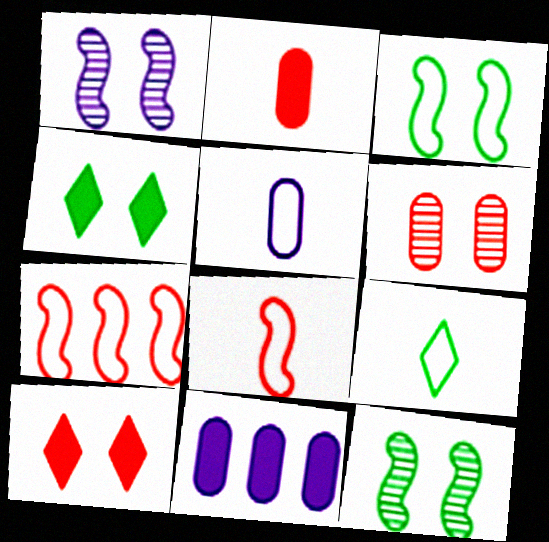[[5, 8, 9]]